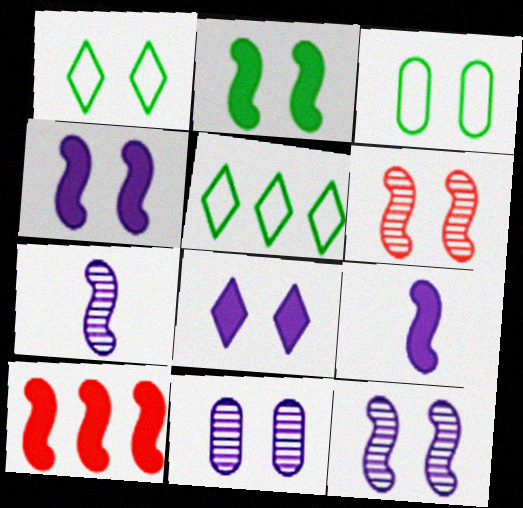[[2, 9, 10], 
[3, 6, 8]]